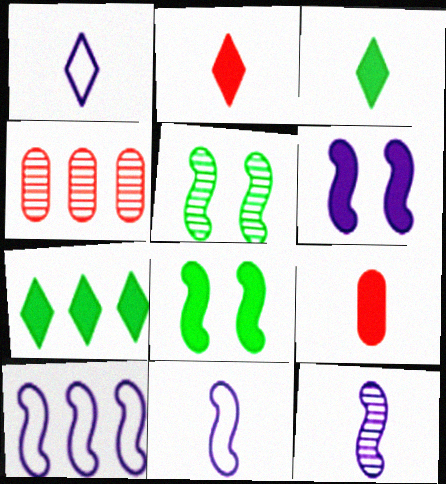[[1, 4, 8], 
[4, 7, 10], 
[6, 7, 9], 
[6, 10, 12]]